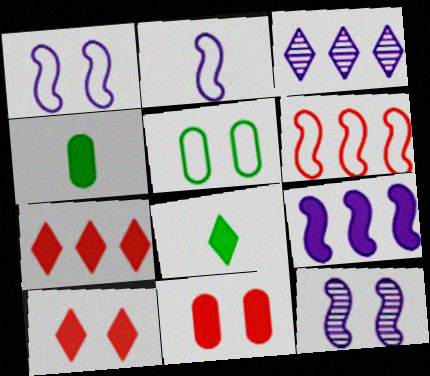[[2, 9, 12], 
[4, 9, 10], 
[5, 10, 12], 
[8, 9, 11]]